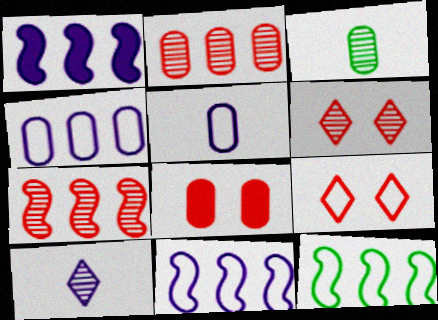[[1, 3, 9], 
[1, 7, 12], 
[3, 4, 8], 
[5, 9, 12], 
[8, 10, 12]]